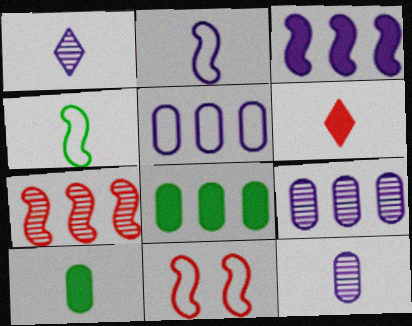[[1, 8, 11], 
[4, 6, 12]]